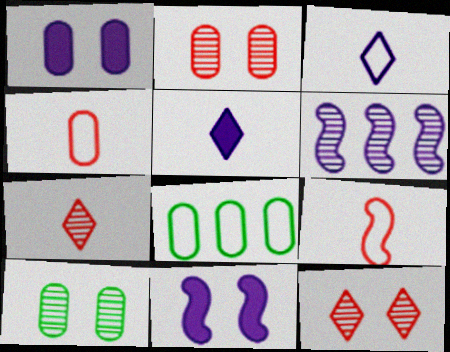[[1, 3, 6], 
[6, 7, 10], 
[7, 8, 11]]